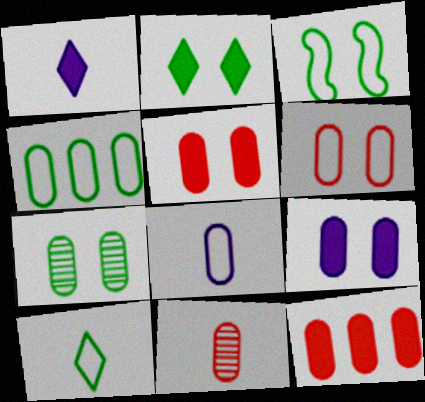[[2, 3, 7], 
[3, 4, 10], 
[4, 6, 8], 
[4, 9, 11], 
[6, 7, 9], 
[6, 11, 12], 
[7, 8, 12]]